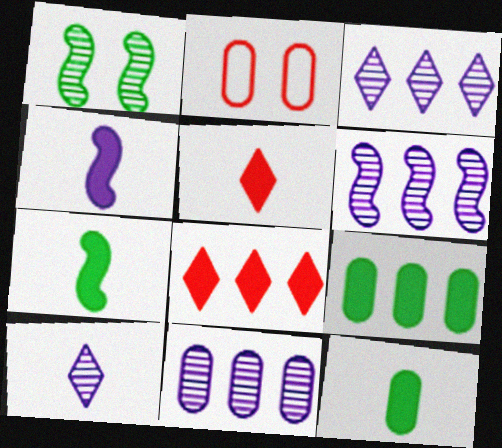[[2, 3, 7], 
[2, 11, 12], 
[3, 6, 11], 
[4, 5, 12]]